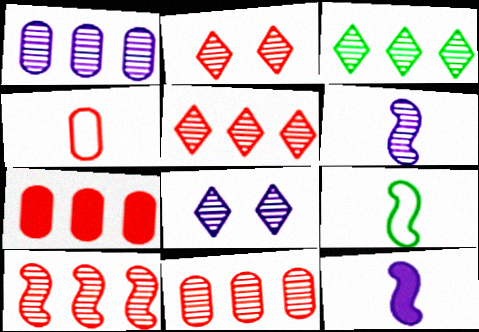[[1, 3, 10], 
[1, 6, 8], 
[5, 10, 11], 
[7, 8, 9]]